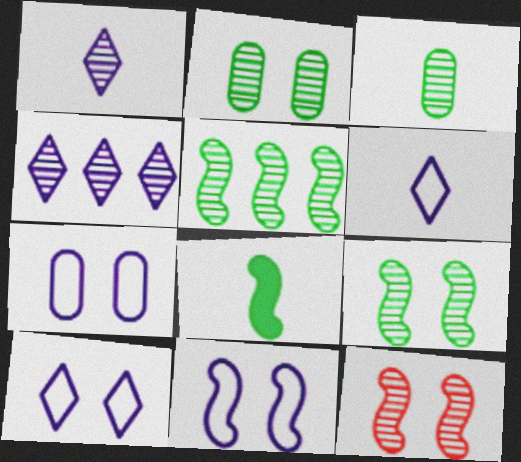[[3, 4, 12], 
[7, 10, 11]]